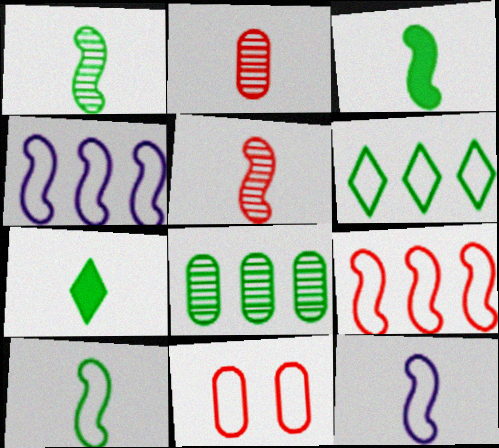[[1, 3, 10], 
[2, 7, 12], 
[3, 5, 12], 
[6, 11, 12]]